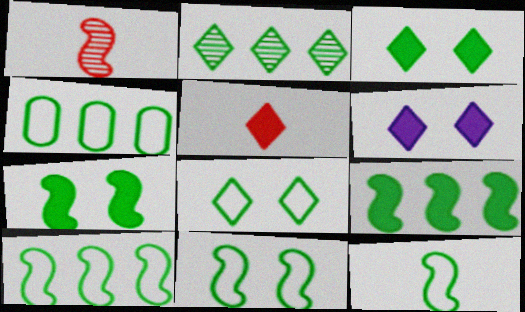[[1, 4, 6], 
[2, 4, 9], 
[4, 8, 12], 
[10, 11, 12]]